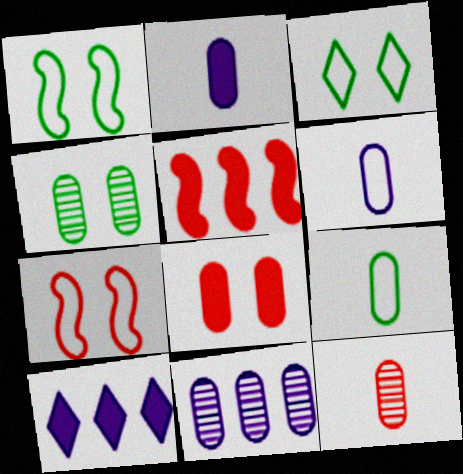[[1, 10, 12], 
[2, 9, 12], 
[4, 11, 12], 
[8, 9, 11]]